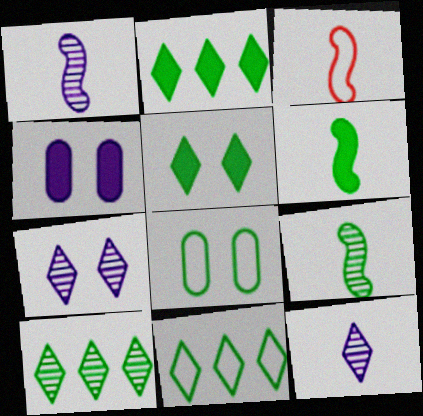[[1, 3, 6], 
[2, 8, 9], 
[2, 10, 11], 
[3, 4, 10], 
[6, 8, 10]]